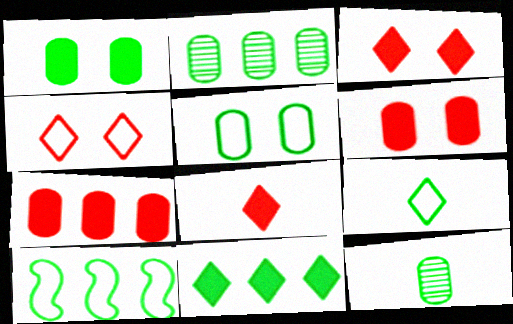[[2, 10, 11], 
[5, 9, 10]]